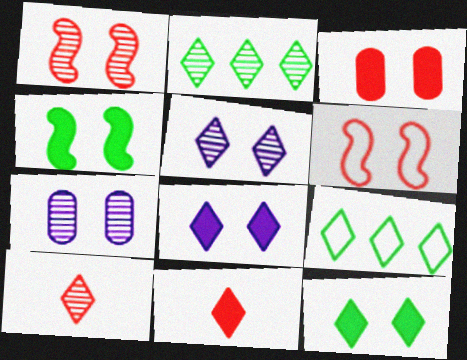[[2, 5, 10], 
[3, 4, 8], 
[5, 9, 11], 
[6, 7, 12], 
[8, 9, 10]]